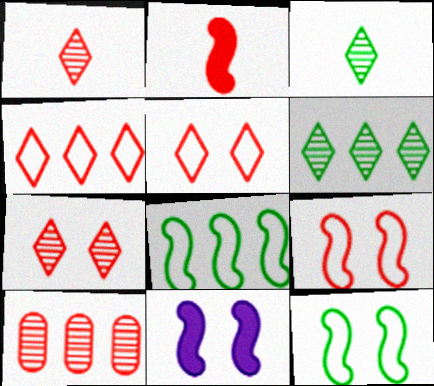[[2, 5, 10]]